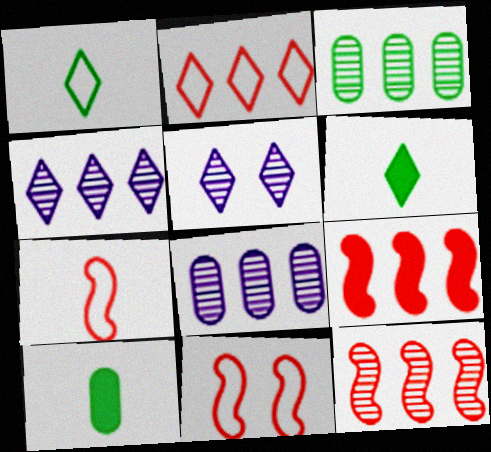[[2, 5, 6], 
[3, 4, 12], 
[4, 10, 11], 
[6, 8, 11]]